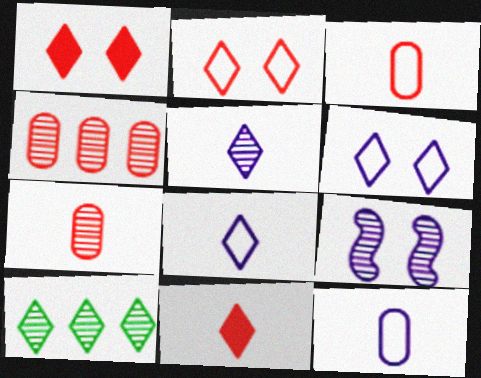[[1, 8, 10], 
[6, 10, 11], 
[7, 9, 10]]